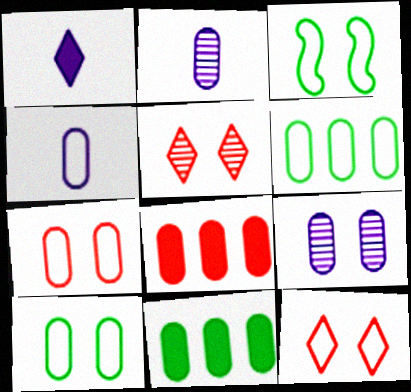[[2, 7, 11], 
[2, 8, 10], 
[4, 6, 7]]